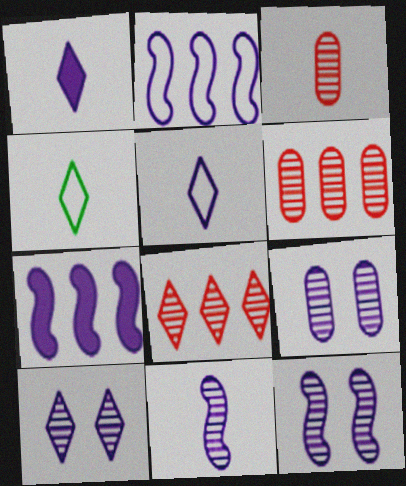[[1, 2, 9], 
[5, 7, 9], 
[9, 10, 12]]